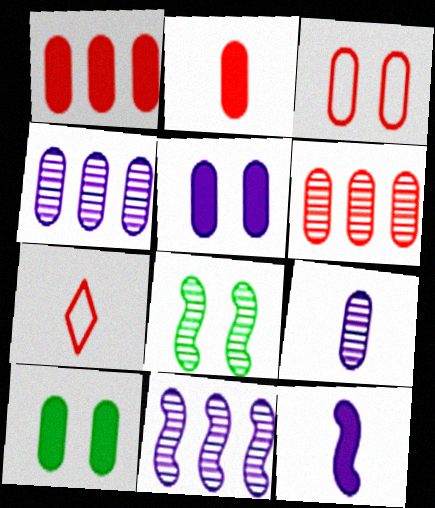[[2, 3, 6], 
[7, 10, 11]]